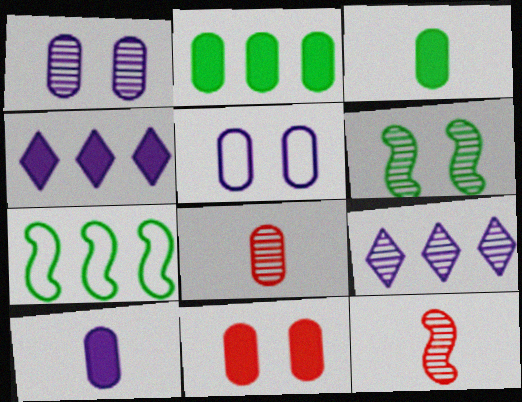[[2, 5, 8], 
[2, 10, 11], 
[6, 8, 9]]